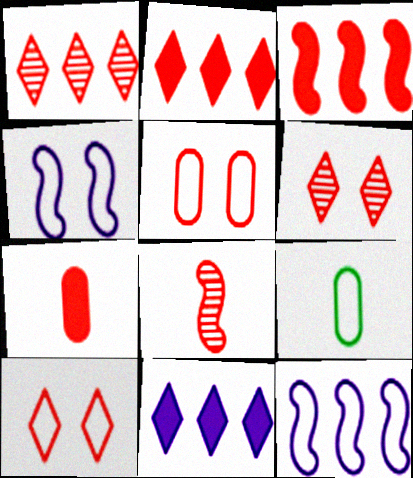[[2, 5, 8], 
[9, 10, 12]]